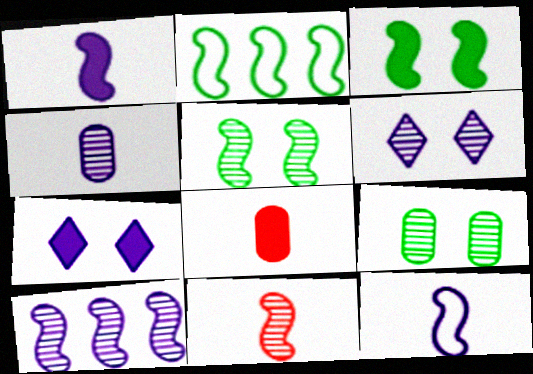[[2, 6, 8], 
[4, 6, 10], 
[5, 10, 11]]